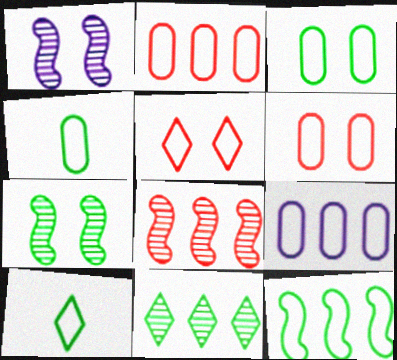[[3, 10, 12], 
[4, 6, 9]]